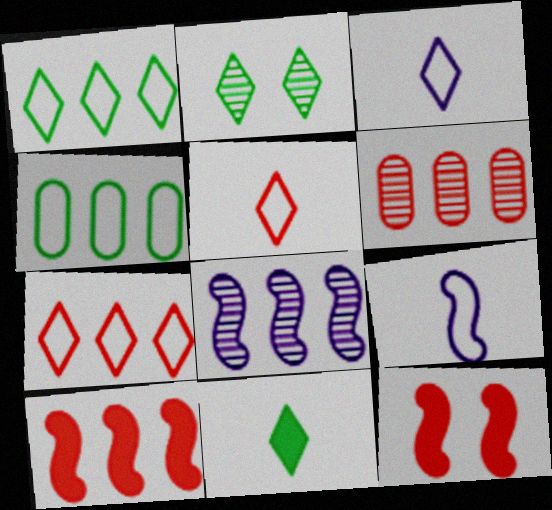[[1, 2, 11], 
[5, 6, 12], 
[6, 7, 10]]